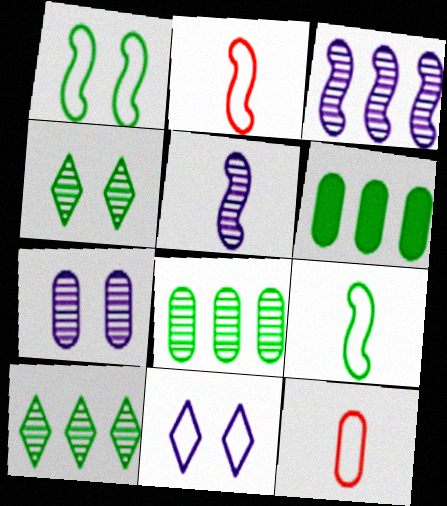[[4, 6, 9], 
[6, 7, 12]]